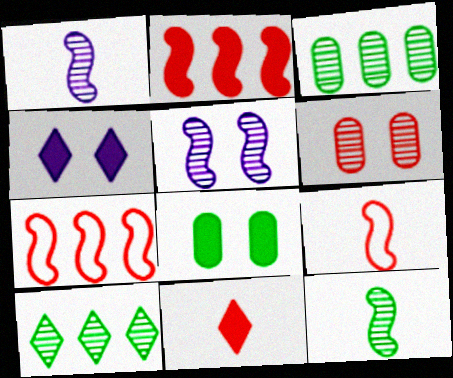[[1, 6, 10], 
[3, 4, 9], 
[6, 7, 11]]